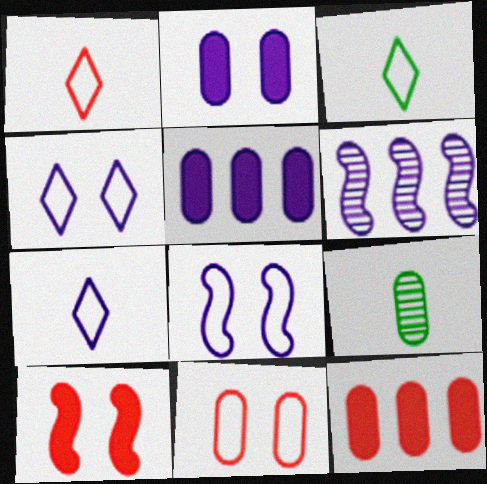[[1, 3, 7], 
[2, 6, 7], 
[5, 9, 11]]